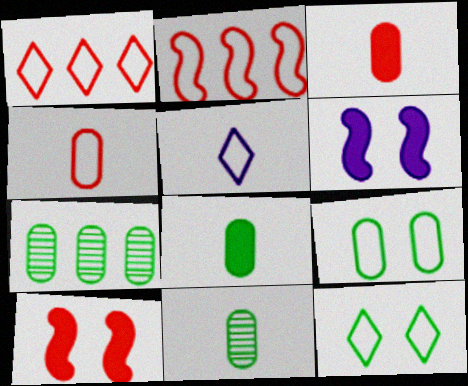[[1, 5, 12], 
[1, 6, 11], 
[2, 5, 9], 
[5, 7, 10], 
[7, 8, 9]]